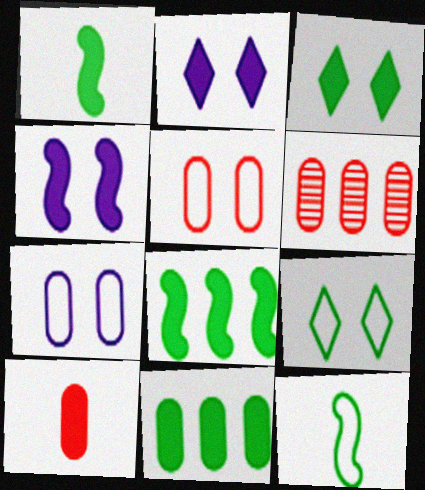[[1, 3, 11], 
[2, 6, 12], 
[2, 8, 10], 
[5, 6, 10]]